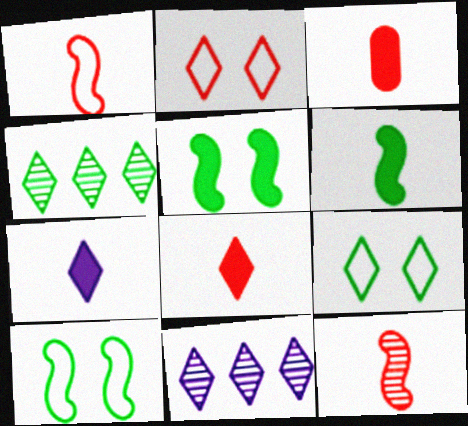[[2, 4, 7], 
[3, 6, 7], 
[3, 10, 11], 
[8, 9, 11]]